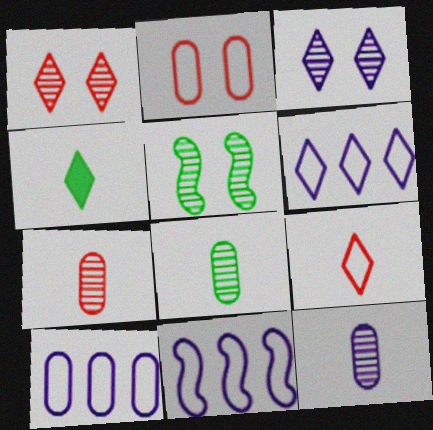[[1, 4, 6], 
[6, 10, 11], 
[7, 8, 12]]